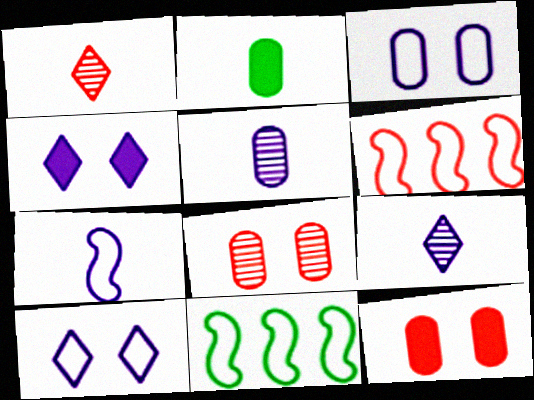[[1, 2, 7], 
[1, 6, 12], 
[9, 11, 12]]